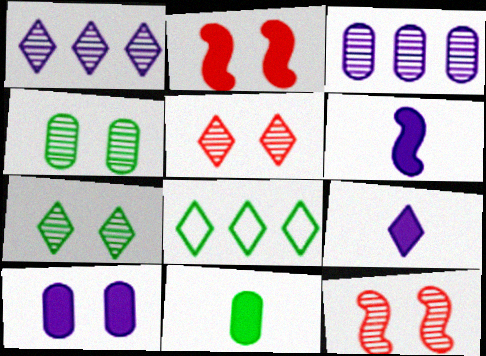[[5, 8, 9]]